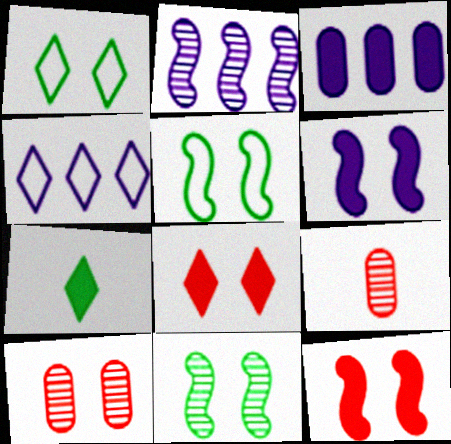[[1, 6, 10], 
[2, 3, 4], 
[3, 7, 12]]